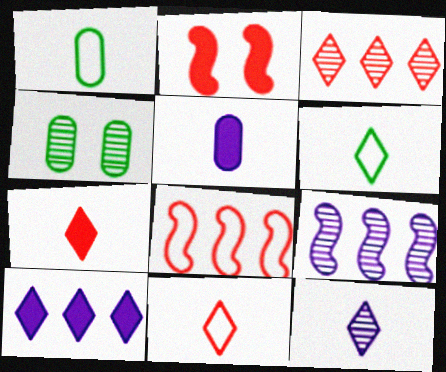[[6, 7, 12]]